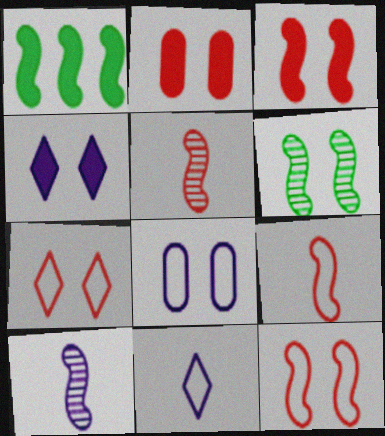[[1, 10, 12]]